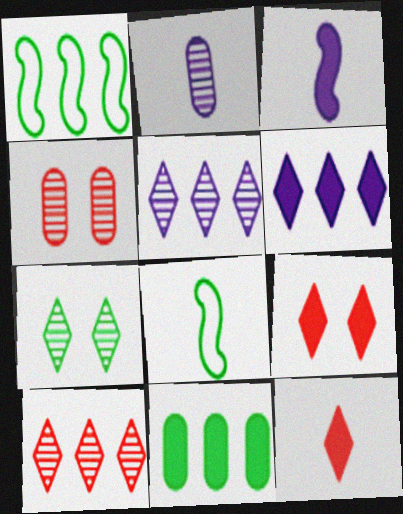[[1, 2, 9], 
[2, 8, 12], 
[3, 9, 11], 
[4, 6, 8], 
[7, 8, 11]]